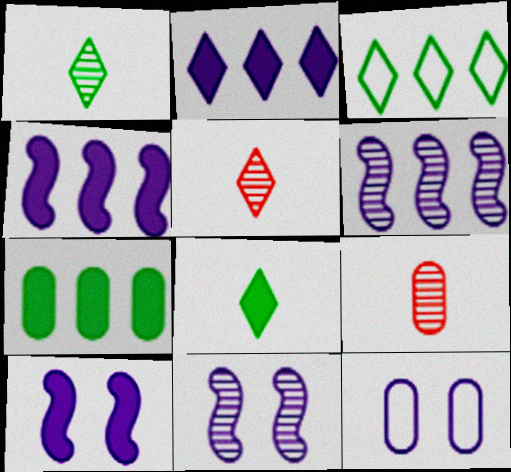[[3, 9, 10], 
[7, 9, 12]]